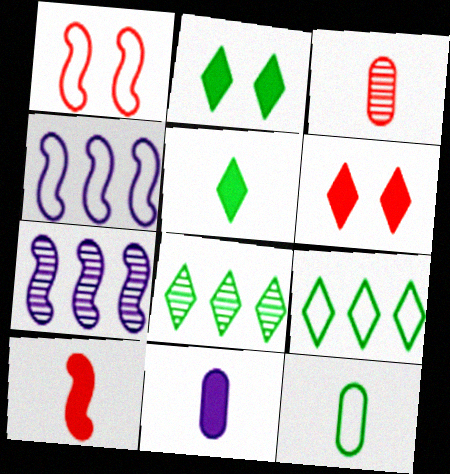[[1, 8, 11], 
[2, 3, 4], 
[3, 11, 12], 
[5, 10, 11], 
[6, 7, 12]]